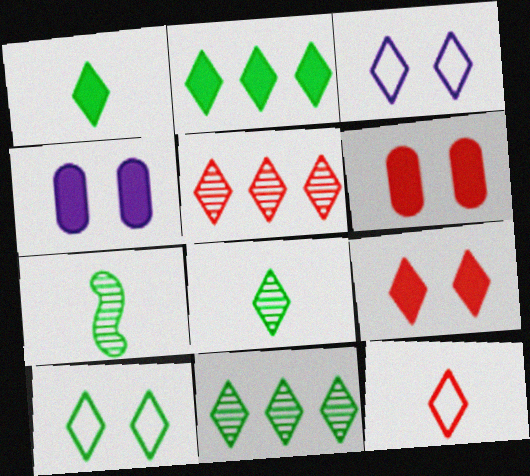[[1, 3, 5], 
[1, 10, 11], 
[2, 8, 10], 
[5, 9, 12]]